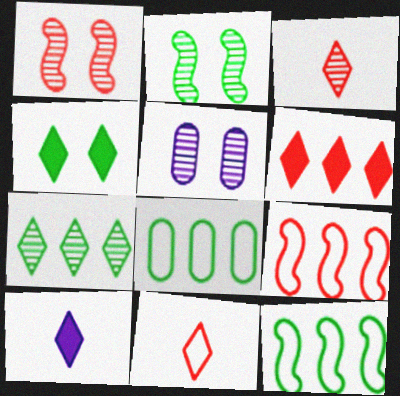[[1, 8, 10], 
[4, 6, 10]]